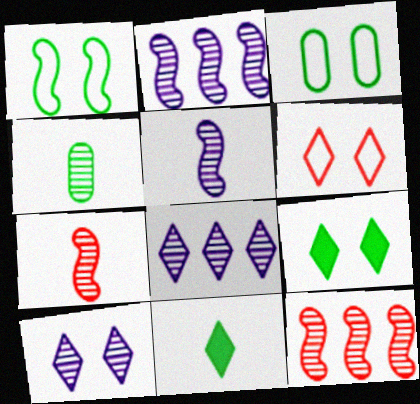[[4, 10, 12], 
[6, 8, 11], 
[6, 9, 10]]